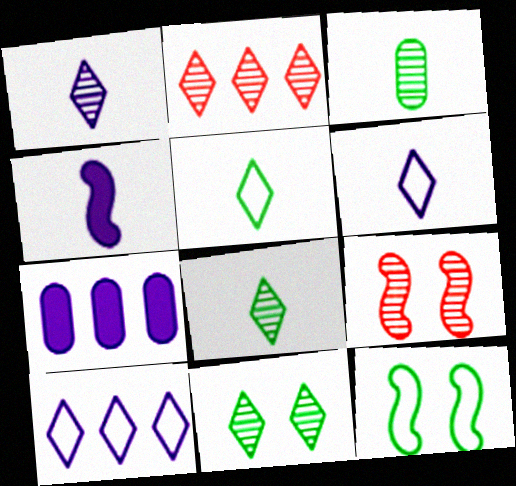[[1, 2, 11], 
[5, 7, 9]]